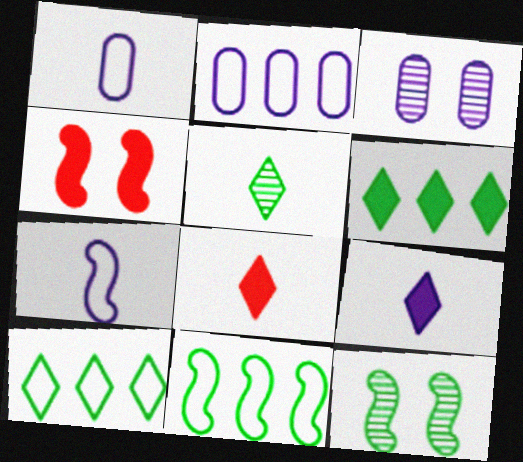[[2, 4, 5], 
[2, 8, 12], 
[3, 8, 11]]